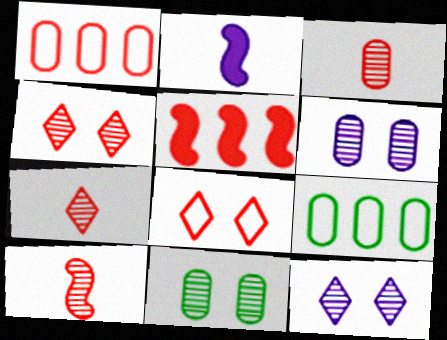[[2, 4, 9], 
[3, 5, 8], 
[3, 7, 10]]